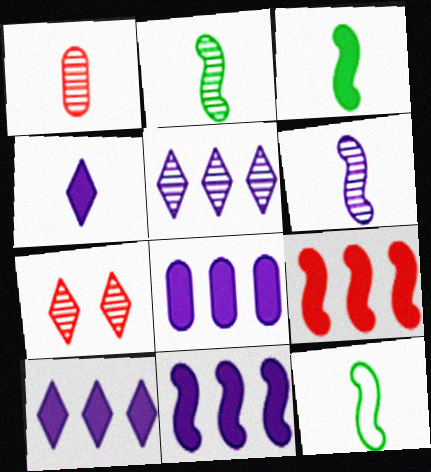[[1, 4, 12], 
[2, 3, 12], 
[7, 8, 12], 
[8, 10, 11]]